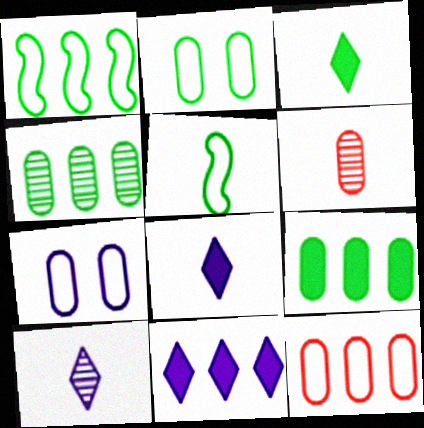[[5, 6, 8], 
[6, 7, 9]]